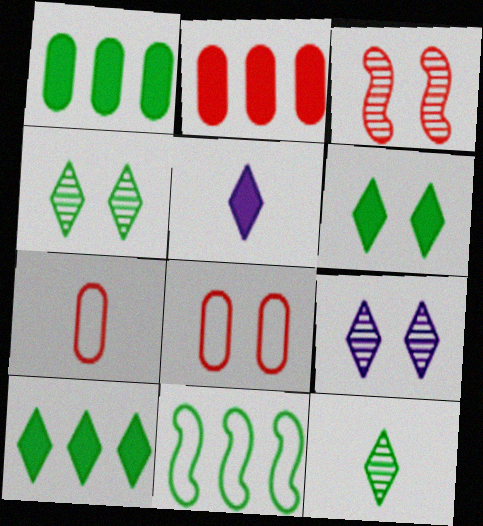[]